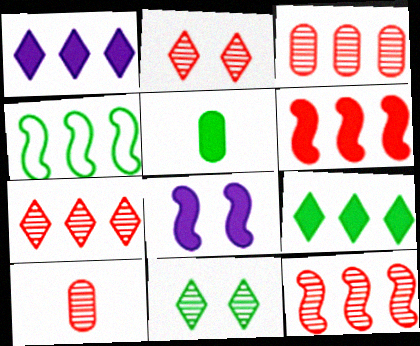[[1, 3, 4], 
[2, 10, 12], 
[3, 7, 12], 
[4, 5, 11]]